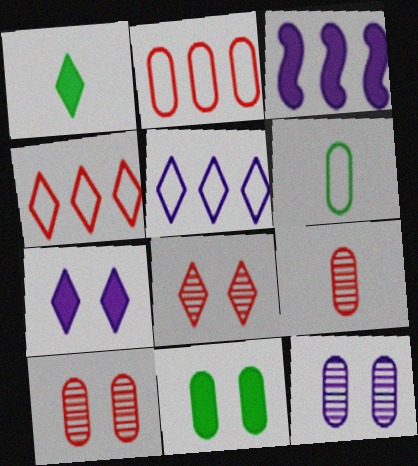[[1, 5, 8], 
[3, 6, 8]]